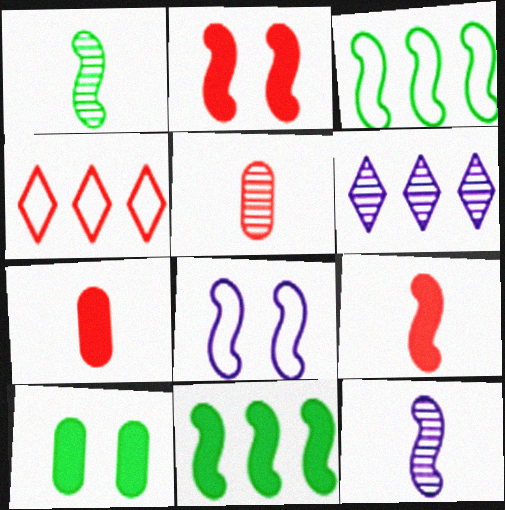[[2, 3, 12], 
[2, 4, 5], 
[4, 10, 12]]